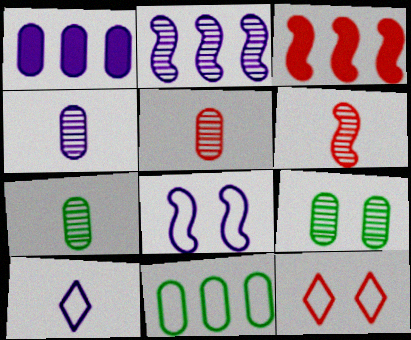[[3, 5, 12], 
[3, 9, 10], 
[4, 5, 7]]